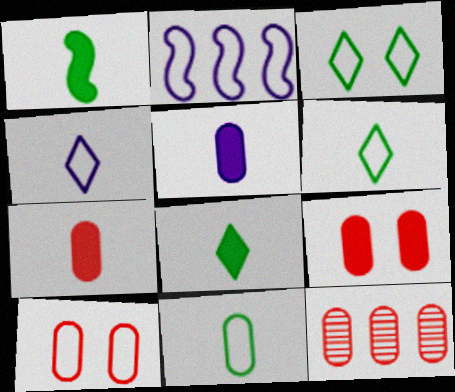[[2, 6, 10], 
[7, 10, 12]]